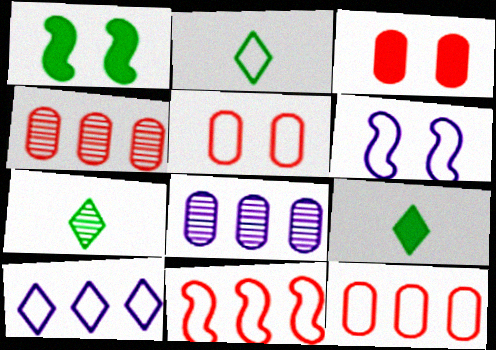[[2, 6, 12], 
[2, 7, 9], 
[4, 6, 9]]